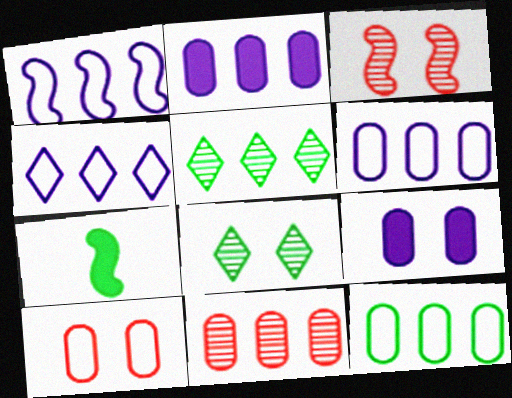[[1, 3, 7], 
[1, 4, 6], 
[2, 11, 12], 
[7, 8, 12]]